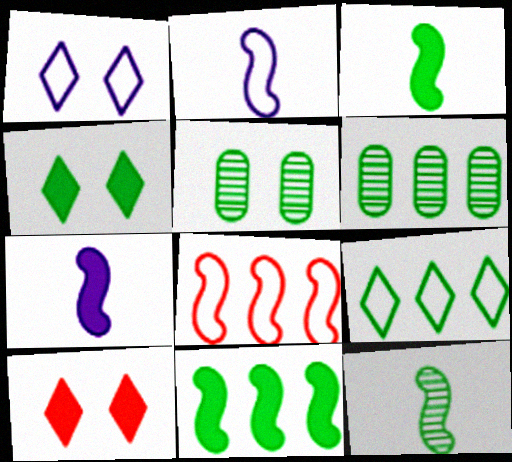[[2, 6, 10], 
[3, 5, 9], 
[6, 9, 11]]